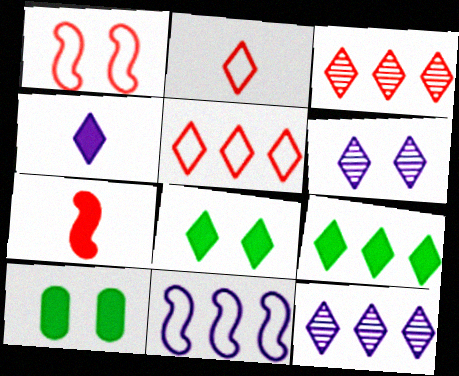[[1, 6, 10], 
[2, 6, 9], 
[2, 8, 12], 
[5, 9, 12]]